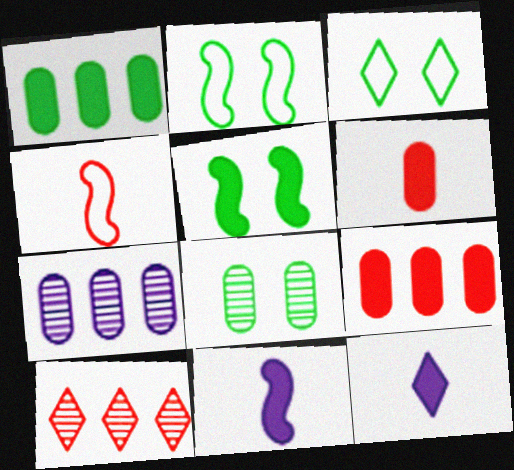[[3, 5, 8], 
[3, 10, 12], 
[5, 9, 12]]